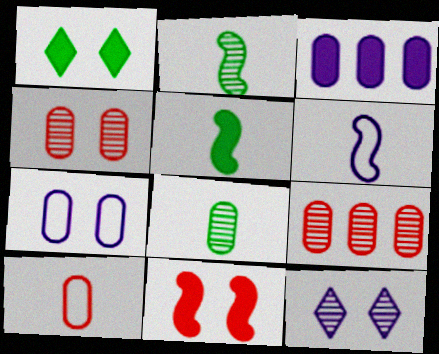[[1, 6, 9], 
[2, 9, 12], 
[3, 6, 12]]